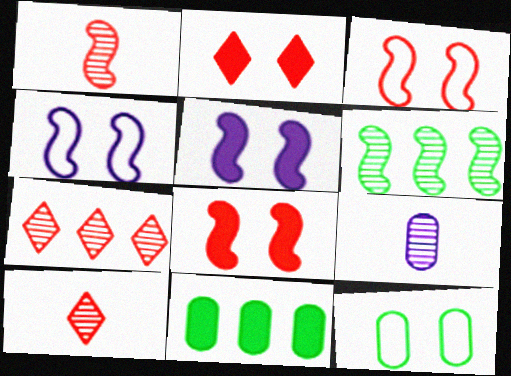[[4, 10, 11]]